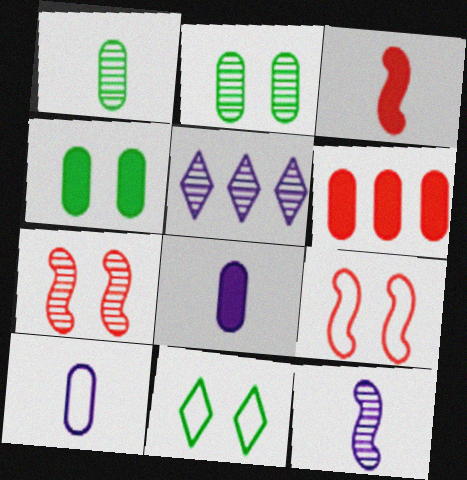[[1, 5, 7], 
[2, 6, 10], 
[4, 6, 8], 
[6, 11, 12]]